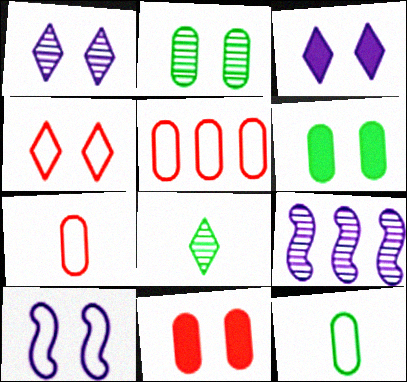[]